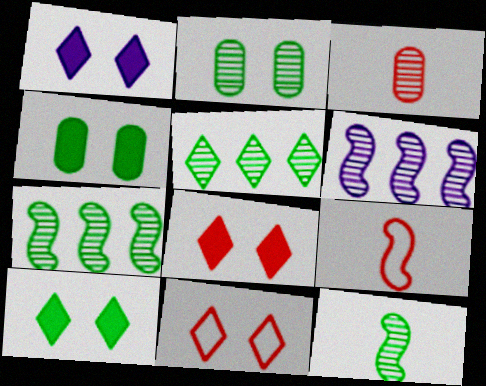[[1, 8, 10], 
[2, 5, 12]]